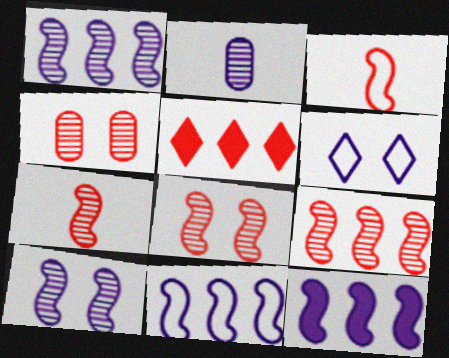[[1, 11, 12], 
[2, 6, 12], 
[3, 4, 5], 
[7, 8, 9]]